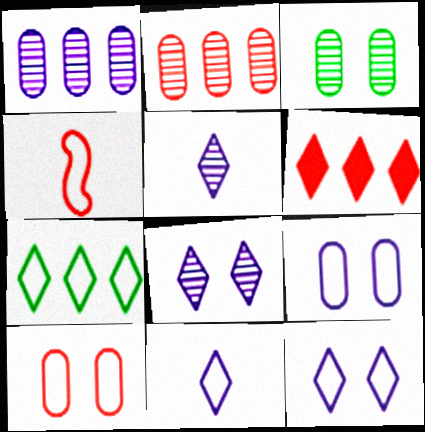[[4, 7, 9]]